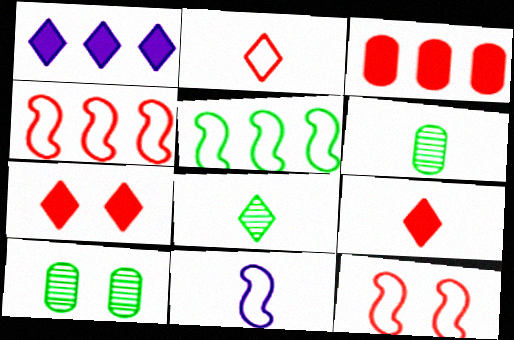[[1, 6, 12], 
[5, 11, 12], 
[6, 9, 11]]